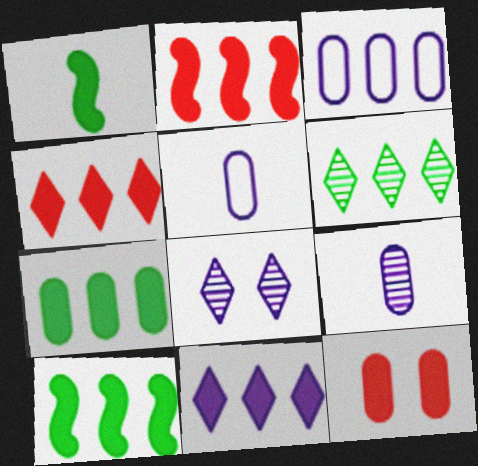[[1, 11, 12], 
[2, 3, 6], 
[2, 7, 11]]